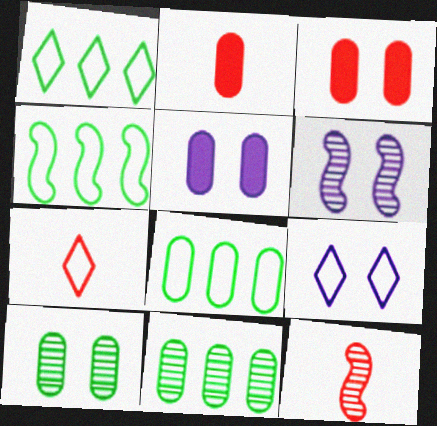[[1, 2, 6], 
[1, 4, 8], 
[1, 5, 12], 
[1, 7, 9], 
[2, 7, 12], 
[5, 6, 9]]